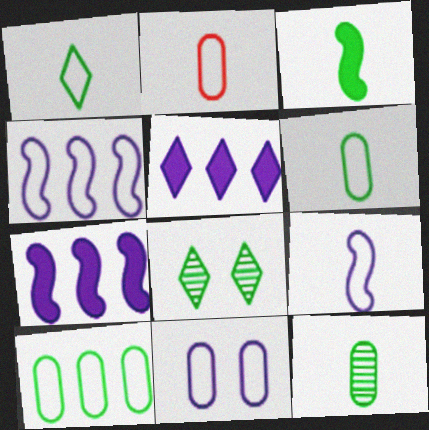[[1, 2, 9], 
[1, 3, 12], 
[2, 7, 8], 
[2, 10, 11], 
[3, 8, 10]]